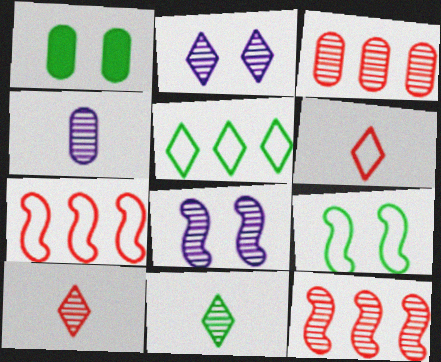[[3, 8, 11]]